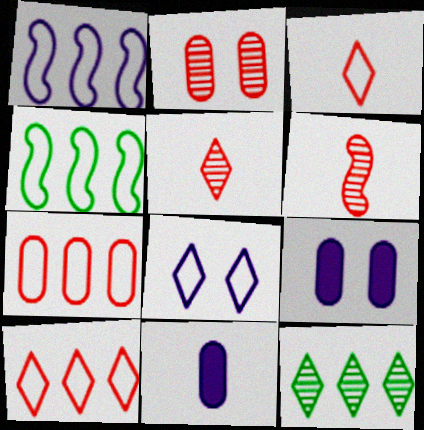[[4, 5, 9]]